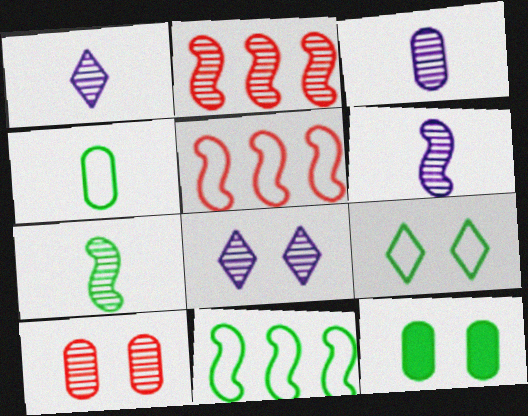[[1, 3, 6], 
[1, 5, 12], 
[4, 9, 11]]